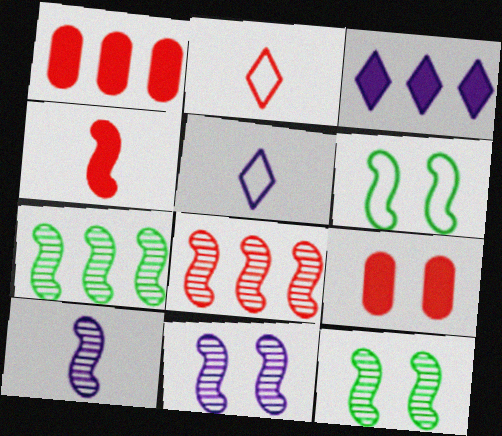[[1, 5, 12], 
[2, 8, 9], 
[5, 7, 9], 
[8, 10, 12]]